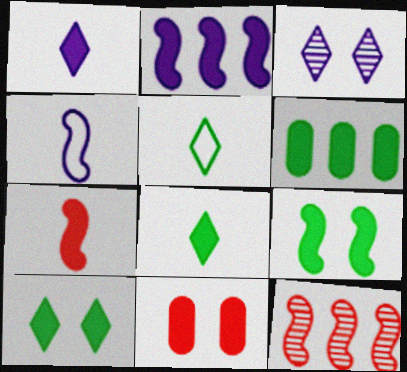[[2, 7, 9], 
[2, 8, 11], 
[4, 9, 12], 
[6, 8, 9]]